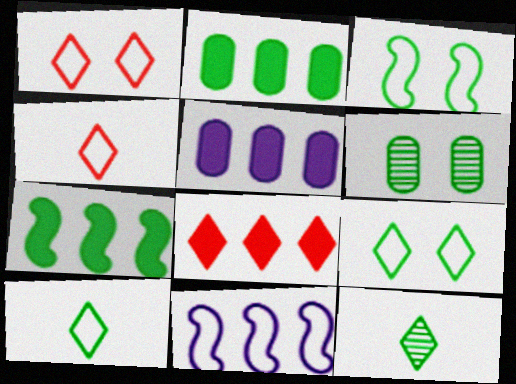[[2, 3, 12], 
[5, 7, 8], 
[6, 7, 10]]